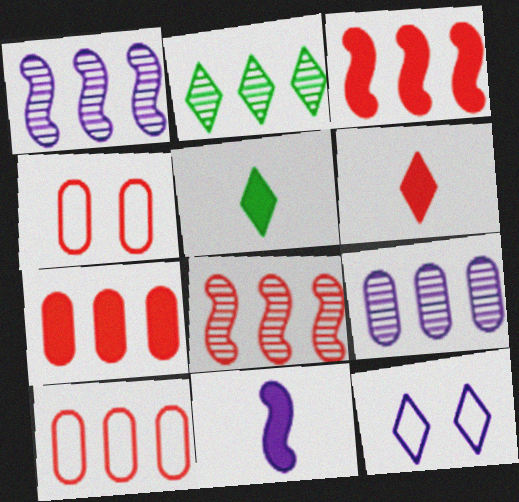[[1, 4, 5], 
[2, 4, 11], 
[2, 6, 12], 
[2, 8, 9], 
[4, 6, 8], 
[9, 11, 12]]